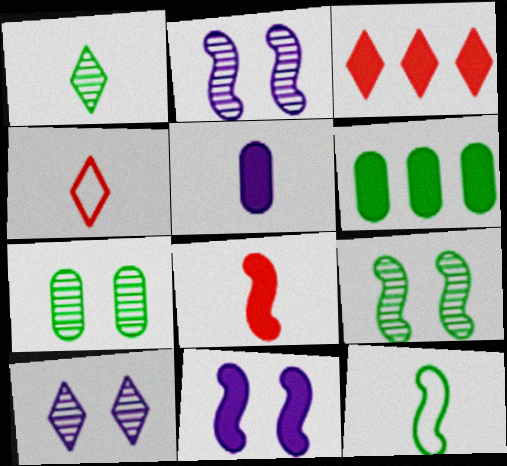[[2, 4, 6]]